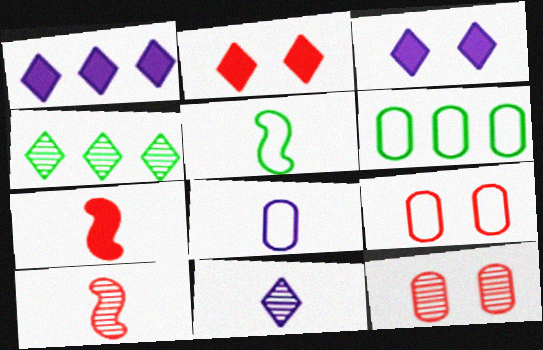[[1, 5, 12], 
[3, 6, 10], 
[6, 8, 9]]